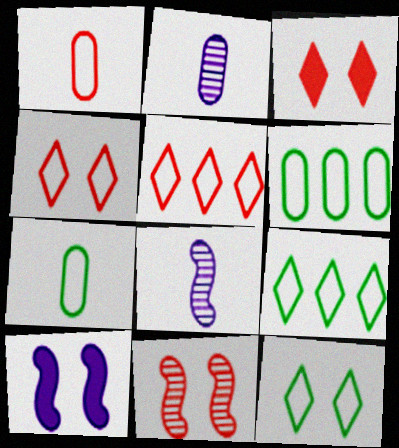[[3, 6, 8]]